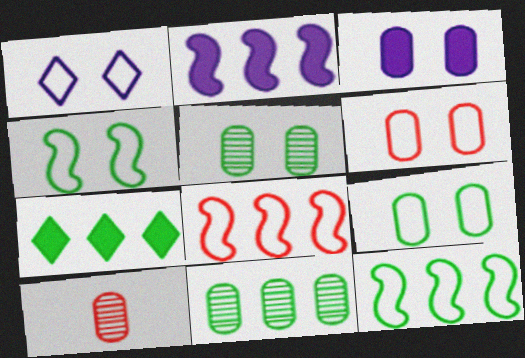[[1, 4, 6], 
[3, 5, 6], 
[7, 11, 12]]